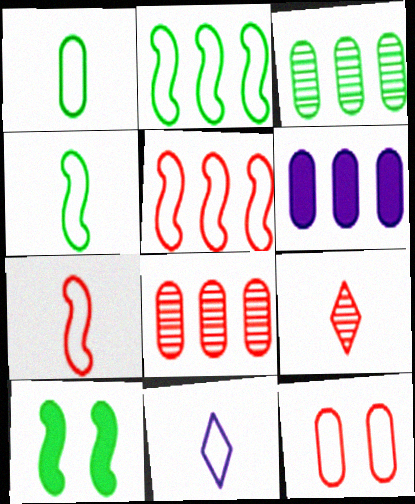[[1, 7, 11], 
[2, 11, 12], 
[8, 10, 11]]